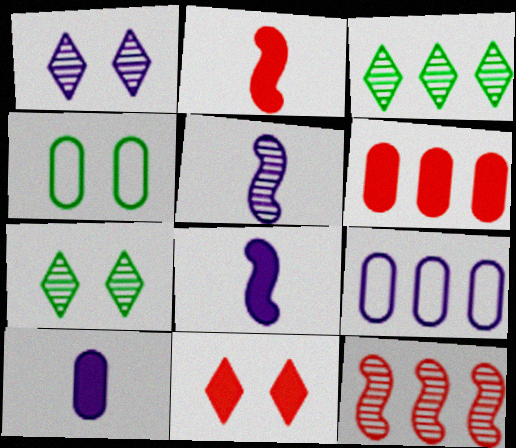[[1, 8, 9], 
[2, 6, 11], 
[2, 7, 9]]